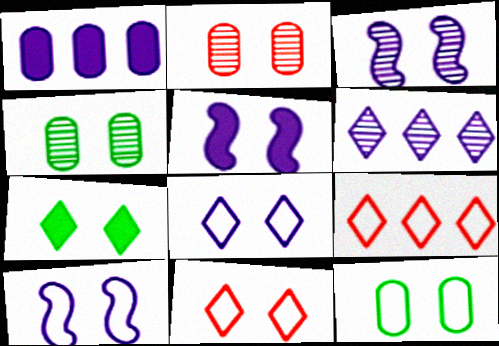[[2, 7, 10], 
[3, 5, 10], 
[4, 5, 11], 
[10, 11, 12]]